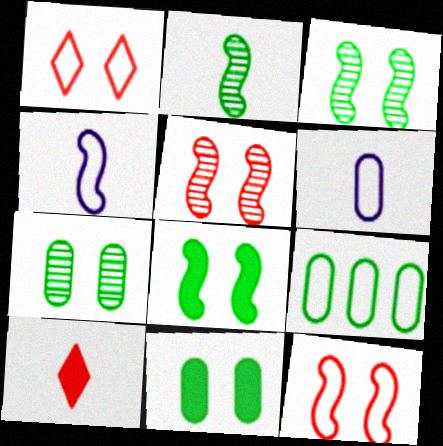[[1, 4, 9], 
[2, 6, 10]]